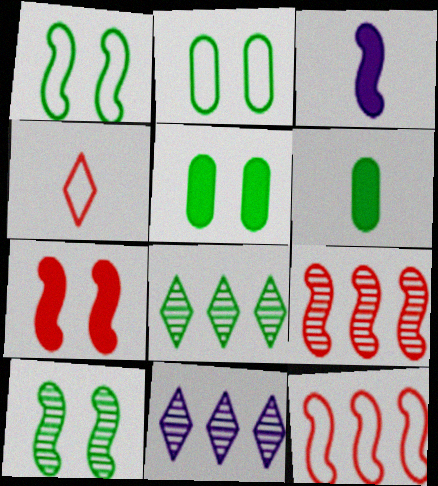[[1, 3, 9], 
[1, 6, 8], 
[3, 10, 12]]